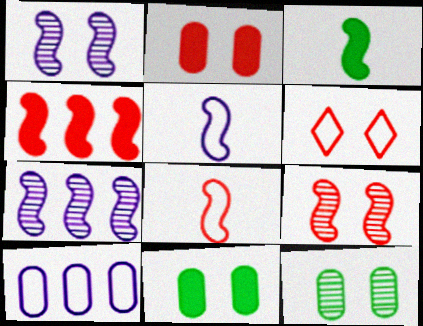[[1, 6, 11], 
[2, 6, 9], 
[4, 8, 9]]